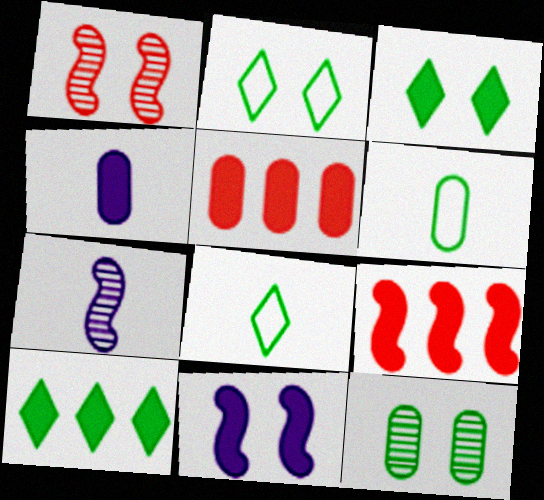[[2, 5, 7], 
[3, 4, 9]]